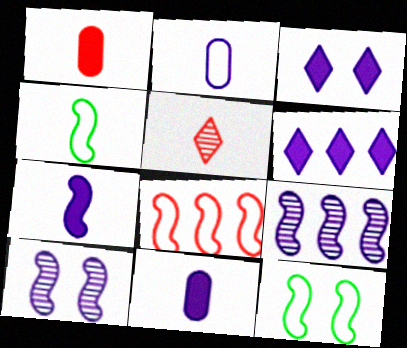[[2, 3, 9], 
[2, 6, 10], 
[4, 5, 11]]